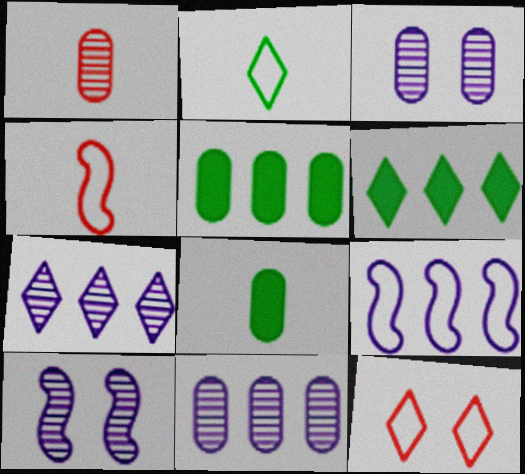[[3, 4, 6]]